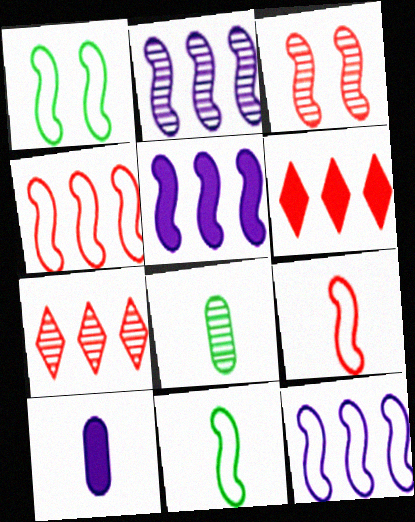[[1, 7, 10], 
[1, 9, 12], 
[2, 5, 12], 
[3, 5, 11]]